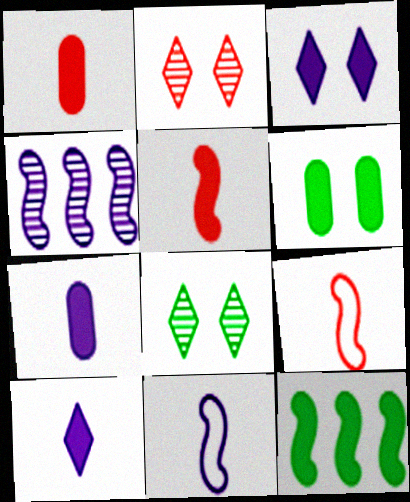[[1, 3, 12]]